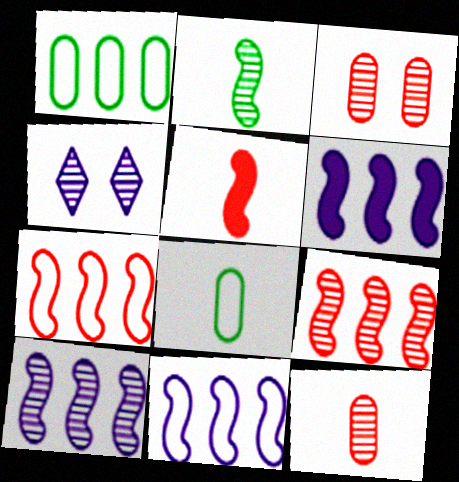[[1, 4, 5], 
[6, 10, 11]]